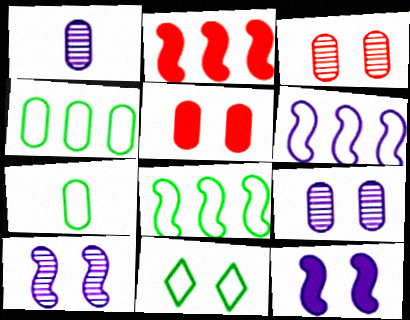[[1, 2, 11], 
[1, 4, 5], 
[3, 11, 12], 
[5, 10, 11], 
[7, 8, 11]]